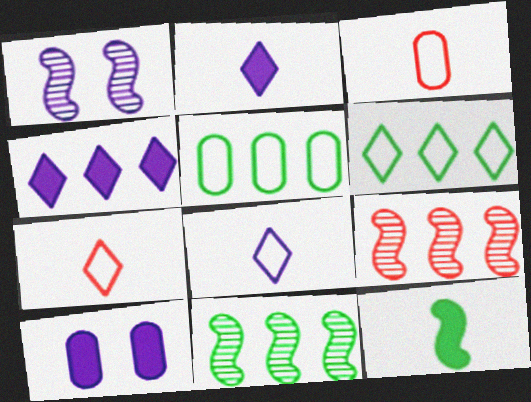[[4, 5, 9], 
[7, 10, 11]]